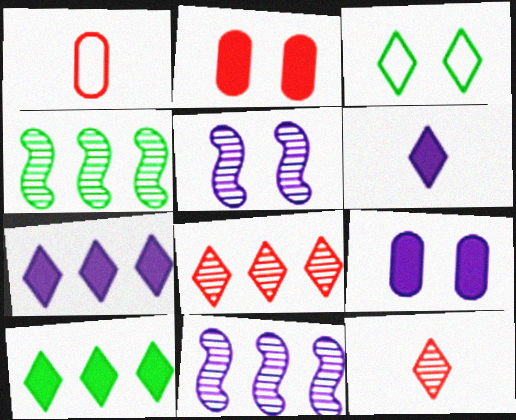[[1, 5, 10], 
[2, 3, 5], 
[3, 6, 8], 
[3, 7, 12]]